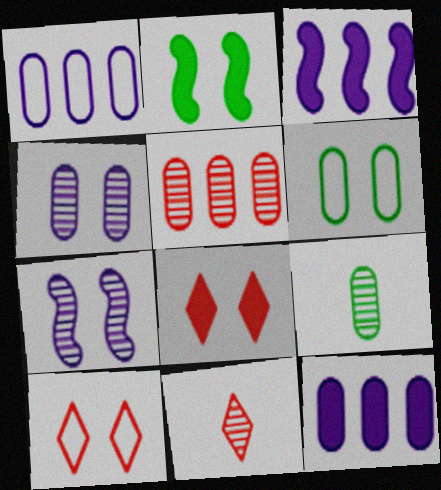[[1, 2, 11], 
[2, 4, 10], 
[3, 6, 11], 
[3, 9, 10], 
[4, 5, 9], 
[6, 7, 8]]